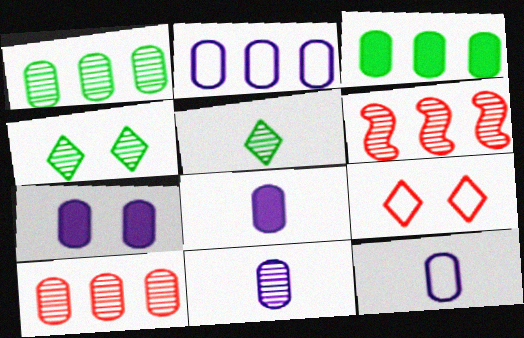[[2, 3, 10], 
[2, 7, 11], 
[4, 6, 11], 
[8, 11, 12]]